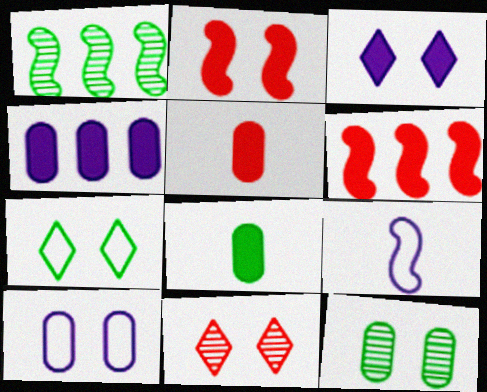[[1, 2, 9], 
[1, 7, 8], 
[3, 6, 8], 
[3, 7, 11]]